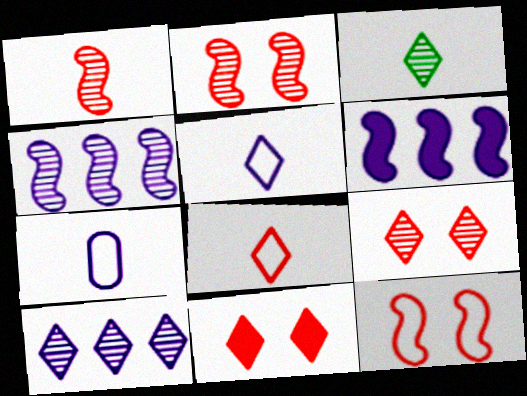[[3, 9, 10]]